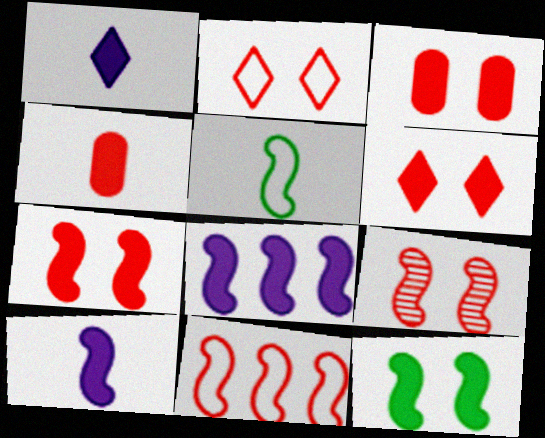[[2, 3, 9], 
[3, 6, 7], 
[5, 8, 9]]